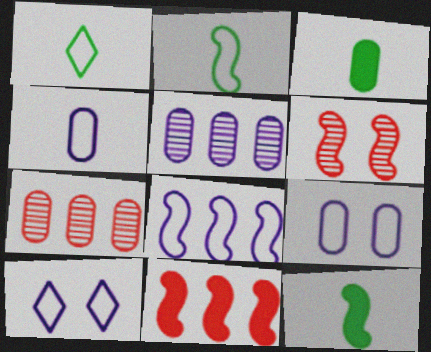[[3, 7, 9], 
[4, 8, 10], 
[6, 8, 12], 
[7, 10, 12]]